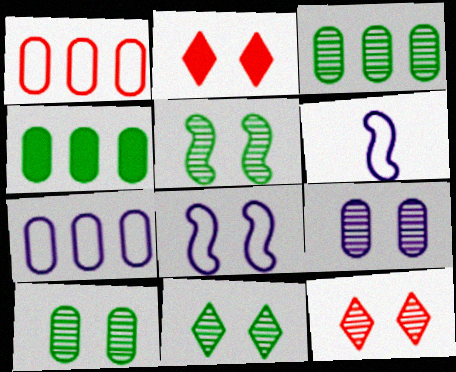[[2, 3, 6], 
[2, 8, 10], 
[4, 6, 12], 
[5, 9, 12], 
[5, 10, 11]]